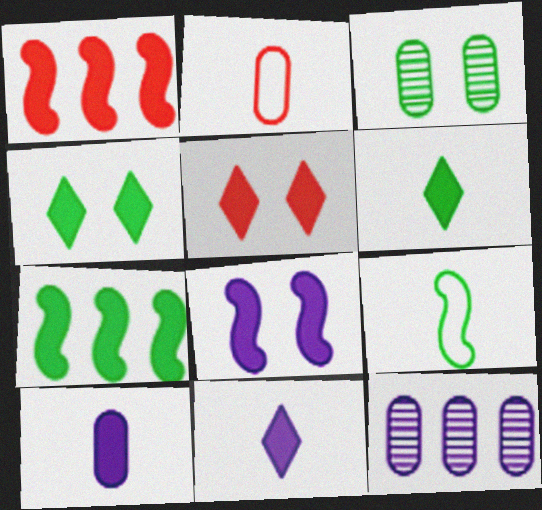[[1, 4, 10], 
[5, 7, 10], 
[5, 9, 12]]